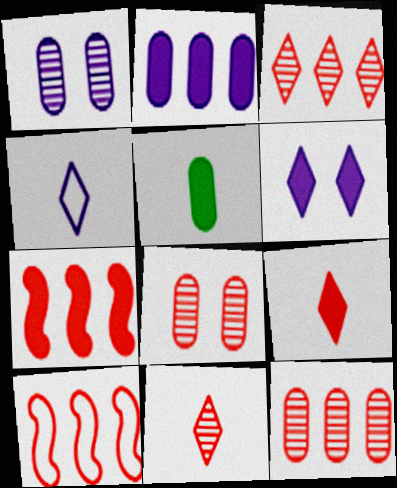[[5, 6, 7], 
[8, 9, 10]]